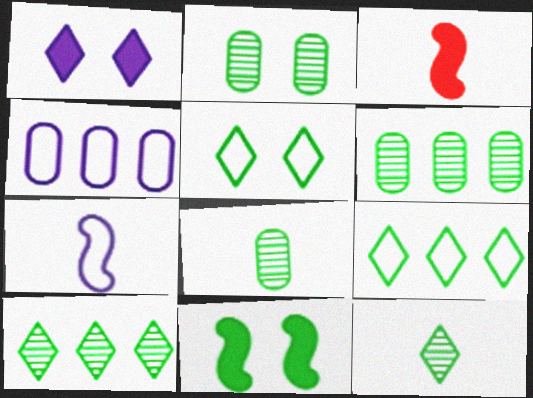[[2, 5, 11], 
[2, 6, 8], 
[8, 9, 11]]